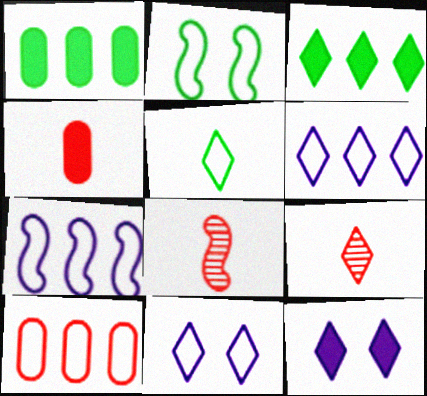[[1, 8, 11], 
[3, 9, 11]]